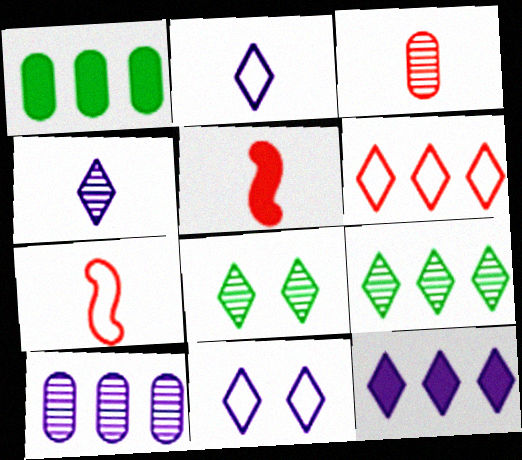[[4, 11, 12], 
[6, 9, 12]]